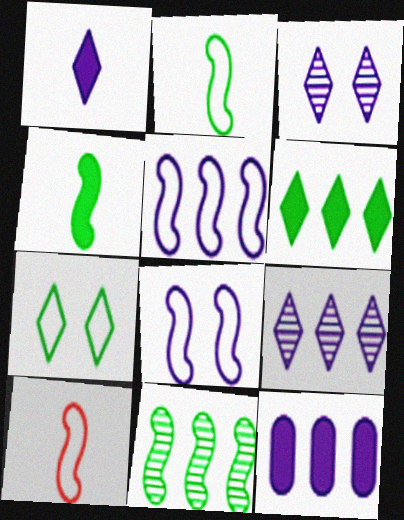[[5, 9, 12]]